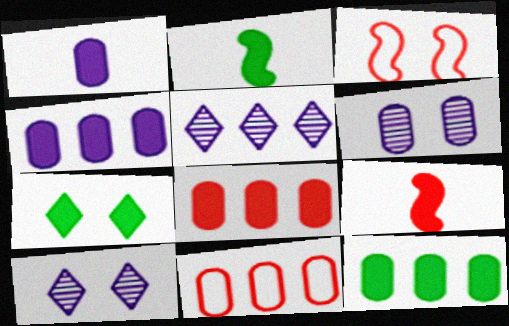[[2, 7, 12], 
[2, 10, 11], 
[3, 6, 7], 
[4, 7, 9], 
[4, 8, 12]]